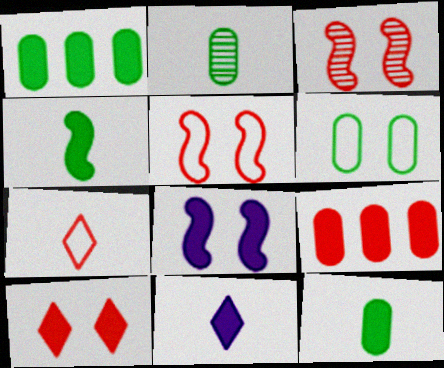[[1, 2, 6], 
[3, 7, 9]]